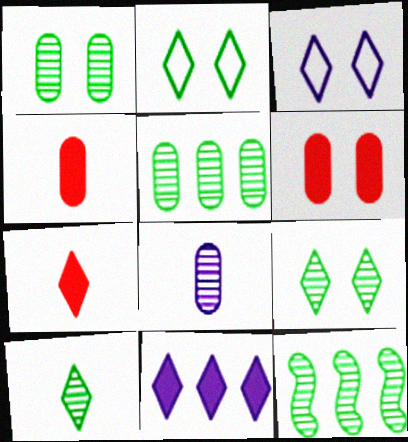[[1, 10, 12], 
[3, 4, 12]]